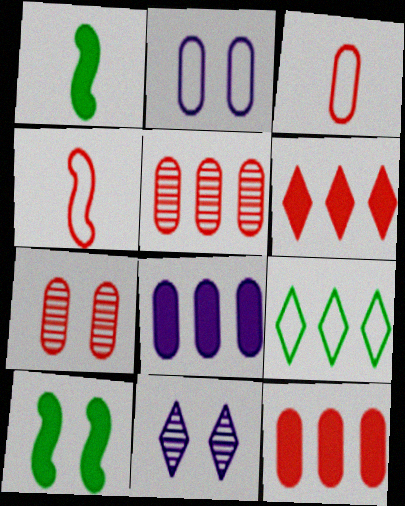[[2, 4, 9], 
[3, 7, 12], 
[4, 6, 7]]